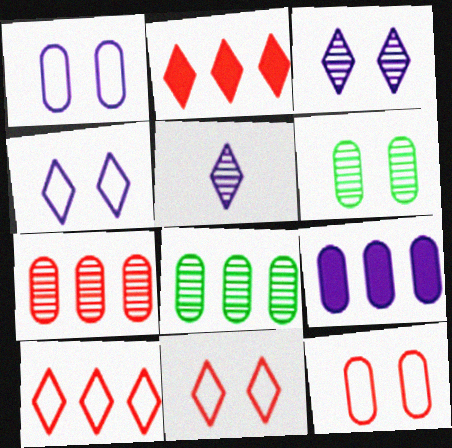[]